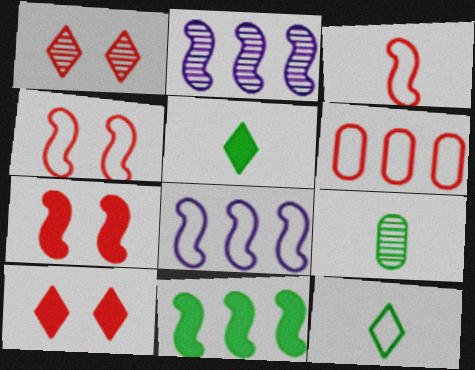[[1, 2, 9], 
[8, 9, 10]]